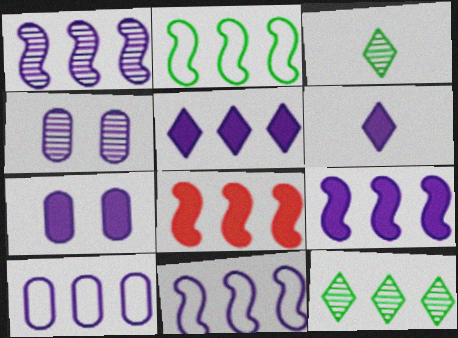[[1, 2, 8], 
[1, 5, 10], 
[1, 9, 11], 
[4, 6, 11], 
[6, 7, 9], 
[8, 10, 12]]